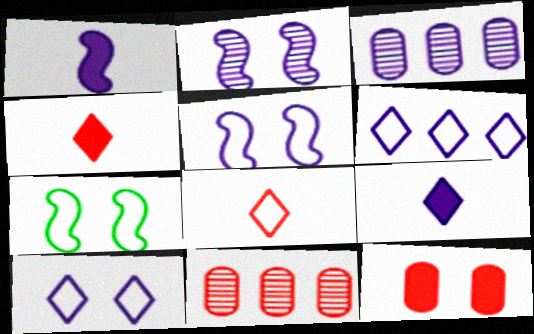[[1, 3, 10], 
[3, 4, 7], 
[3, 5, 9], 
[7, 9, 11]]